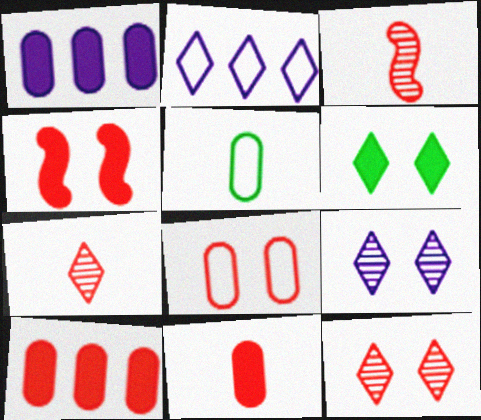[[2, 6, 7], 
[4, 8, 12]]